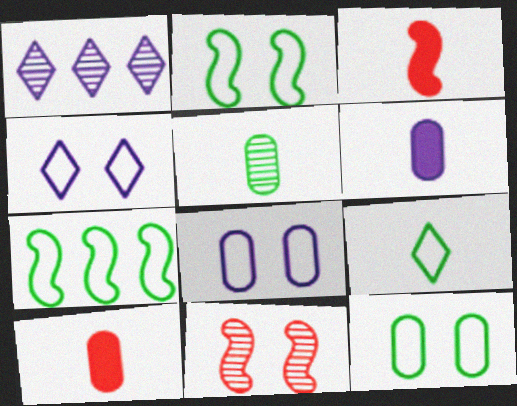[[1, 2, 10], 
[1, 3, 12], 
[1, 5, 11], 
[7, 9, 12]]